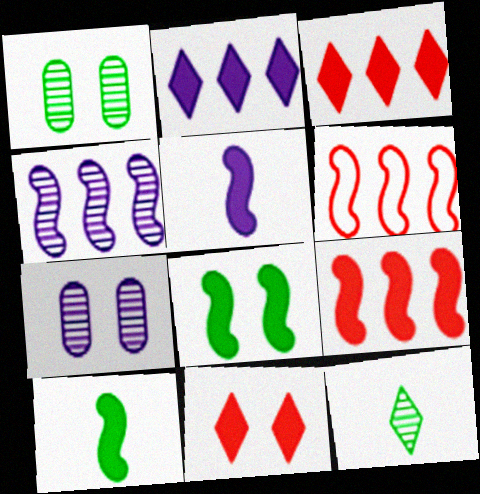[[5, 8, 9]]